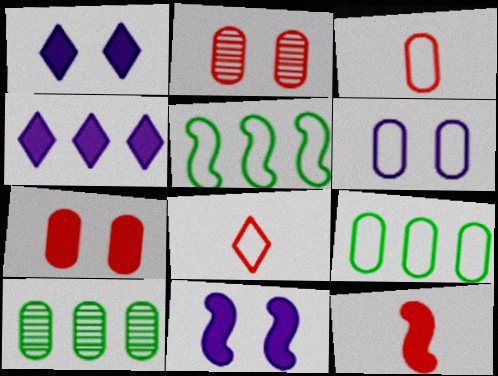[[3, 6, 9], 
[5, 6, 8], 
[8, 10, 11]]